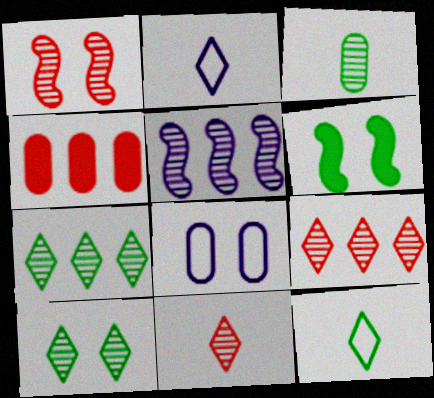[[3, 4, 8]]